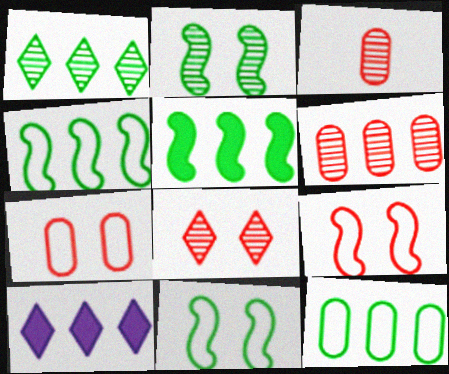[[1, 5, 12], 
[3, 10, 11], 
[4, 6, 10]]